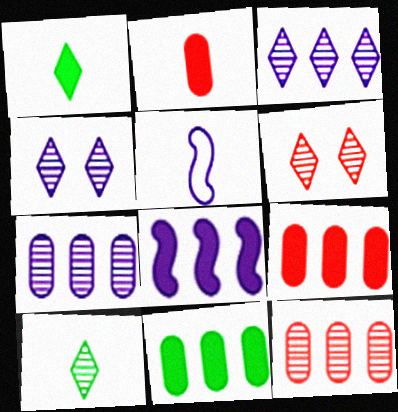[[2, 5, 10], 
[3, 6, 10], 
[5, 6, 11]]